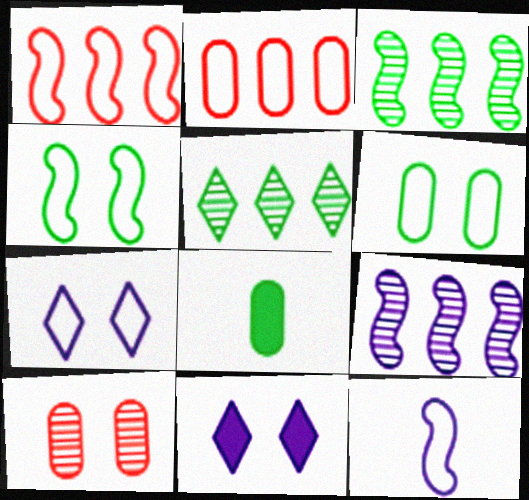[[1, 4, 12], 
[4, 5, 8], 
[4, 10, 11]]